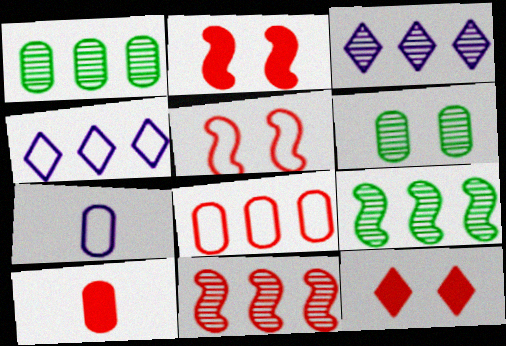[[1, 3, 11], 
[7, 9, 12]]